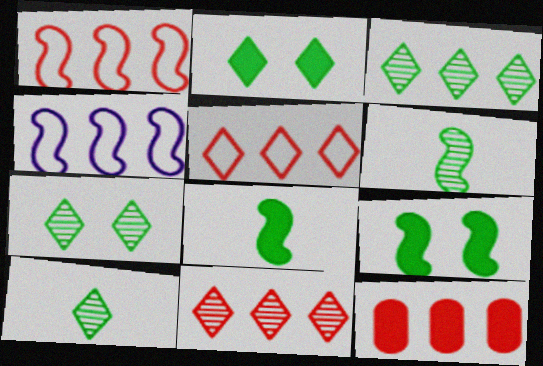[[1, 11, 12], 
[3, 4, 12], 
[3, 7, 10]]